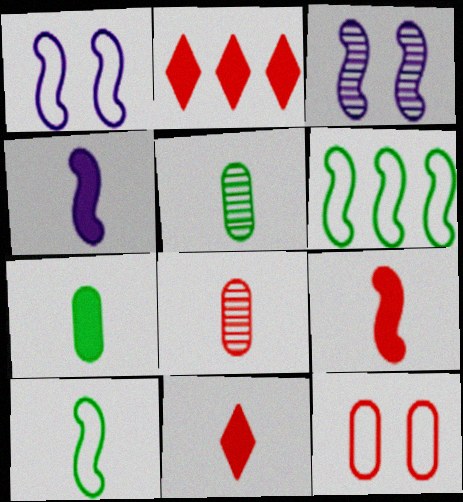[[1, 2, 5], 
[3, 6, 9], 
[4, 7, 11]]